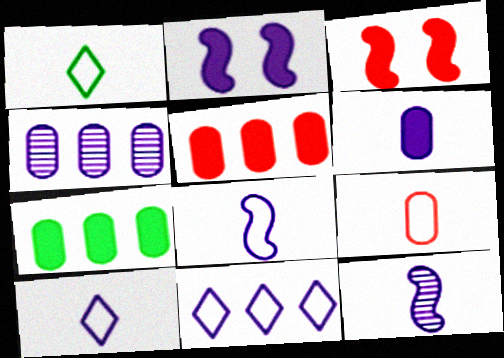[[1, 3, 4], 
[1, 8, 9], 
[2, 4, 10], 
[6, 10, 12]]